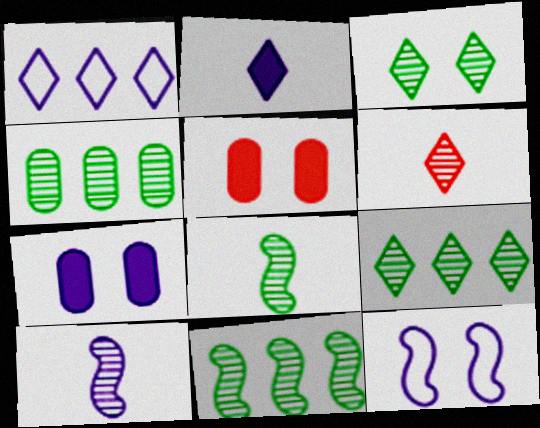[[1, 5, 8], 
[1, 7, 10], 
[3, 4, 8], 
[3, 5, 12], 
[4, 9, 11]]